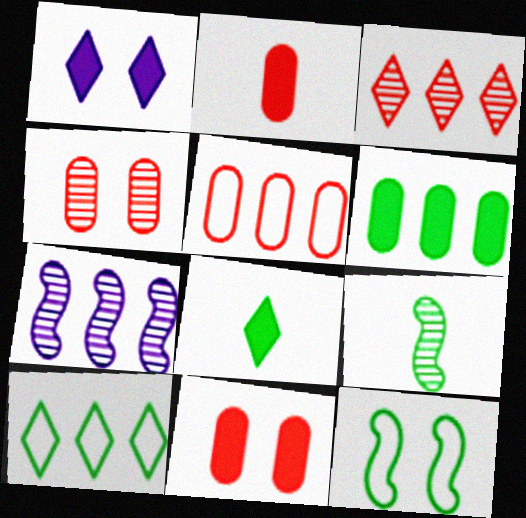[[1, 4, 12], 
[1, 5, 9], 
[2, 4, 5]]